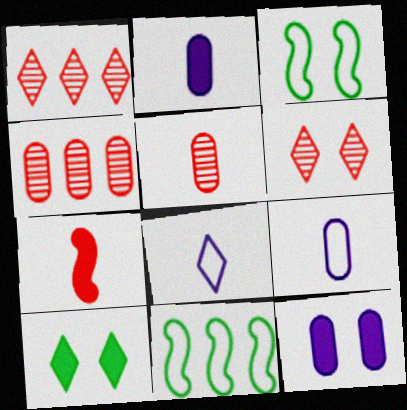[[1, 2, 3], 
[1, 8, 10], 
[2, 6, 11], 
[3, 6, 12]]